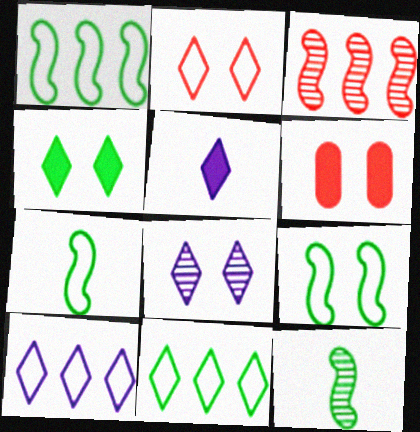[[1, 7, 9], 
[2, 4, 8], 
[5, 8, 10], 
[6, 8, 9], 
[6, 10, 12]]